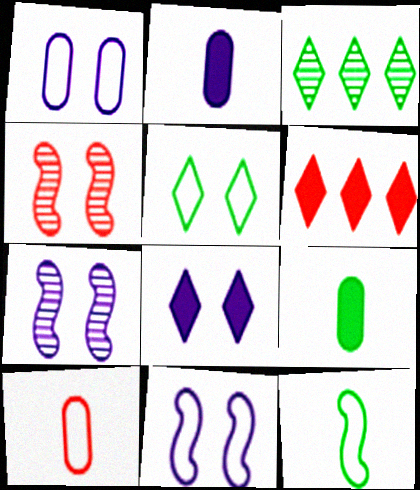[[1, 7, 8], 
[4, 6, 10]]